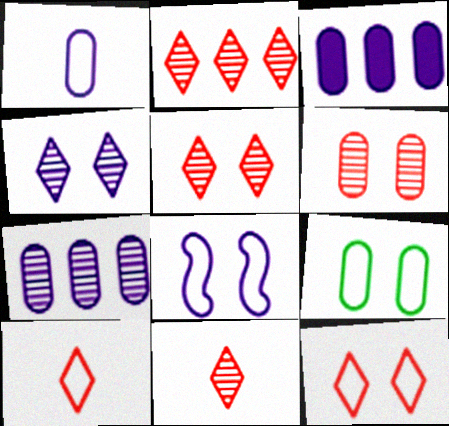[[2, 5, 11], 
[8, 9, 12]]